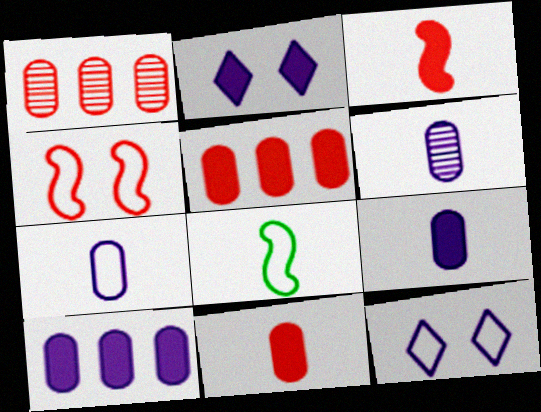[[1, 2, 8], 
[6, 7, 9]]